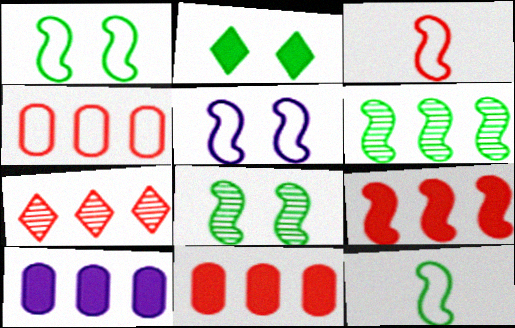[[4, 7, 9]]